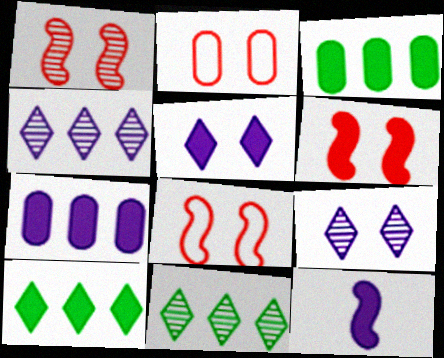[[1, 6, 8], 
[2, 11, 12], 
[5, 7, 12]]